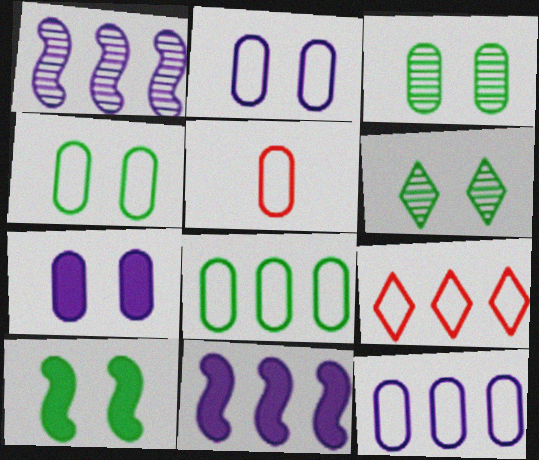[[2, 5, 8], 
[4, 5, 12], 
[4, 6, 10], 
[5, 6, 11]]